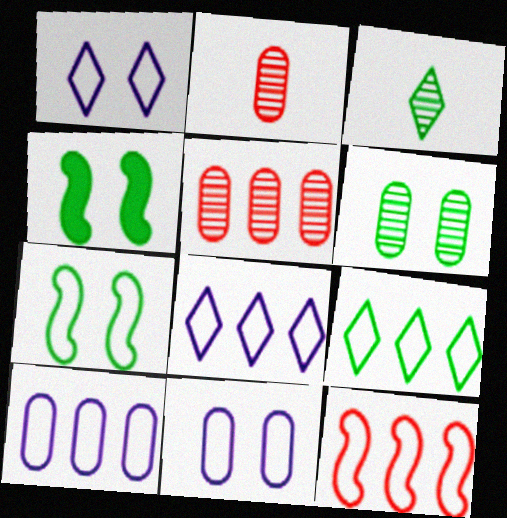[[2, 4, 8], 
[9, 10, 12]]